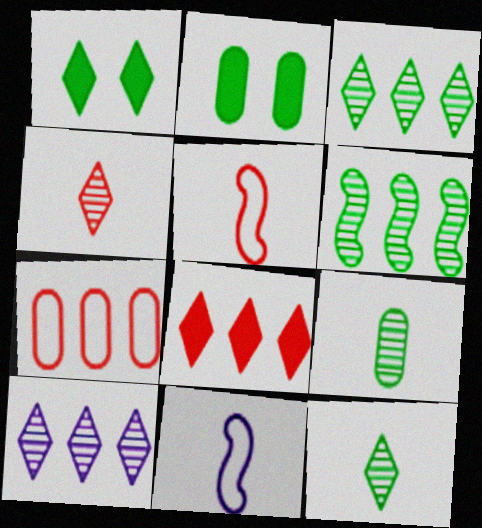[[2, 5, 10]]